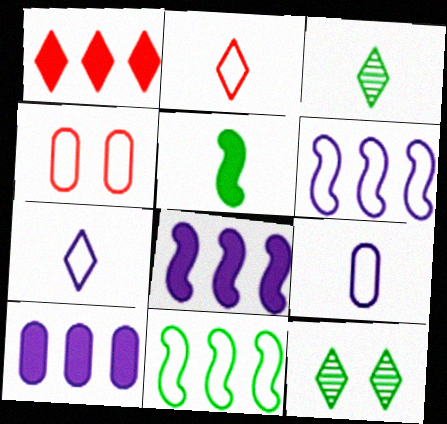[[1, 7, 12], 
[3, 4, 8], 
[4, 7, 11]]